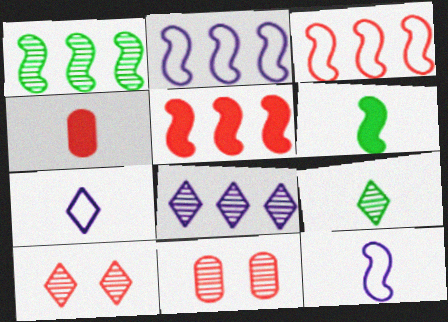[[1, 2, 5], 
[3, 4, 10], 
[4, 9, 12], 
[8, 9, 10]]